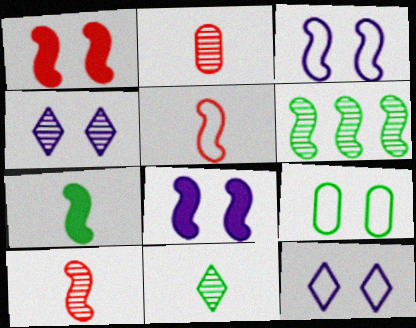[[1, 4, 9], 
[2, 4, 6], 
[5, 6, 8]]